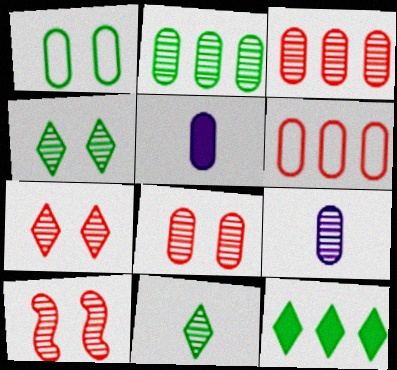[[1, 3, 5], 
[2, 8, 9], 
[7, 8, 10]]